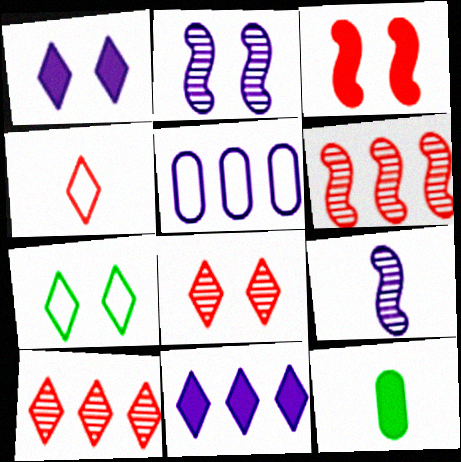[[1, 5, 9], 
[1, 7, 8], 
[3, 11, 12], 
[4, 9, 12]]